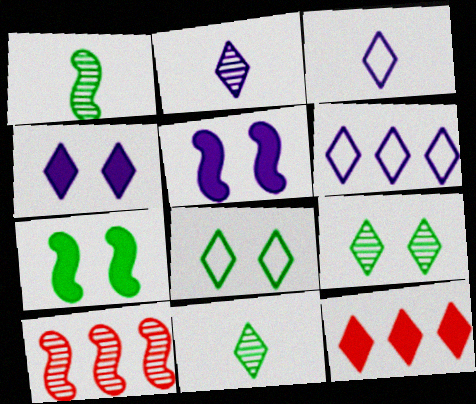[[2, 4, 6], 
[2, 8, 12], 
[3, 9, 12]]